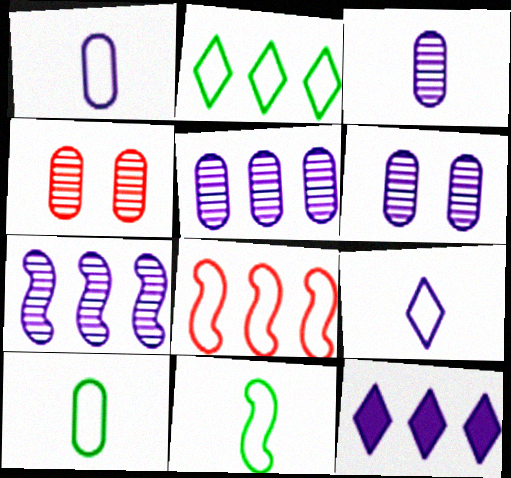[[3, 5, 6], 
[4, 11, 12]]